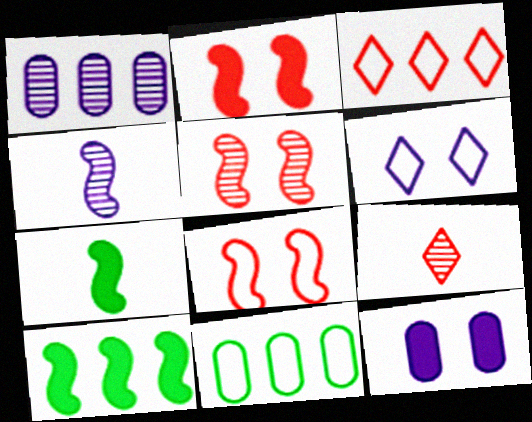[[1, 3, 10], 
[2, 5, 8], 
[4, 8, 10]]